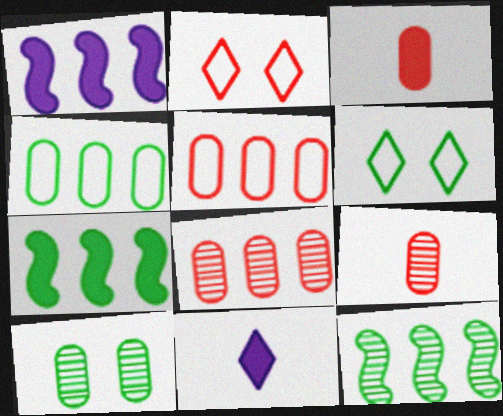[[1, 6, 9]]